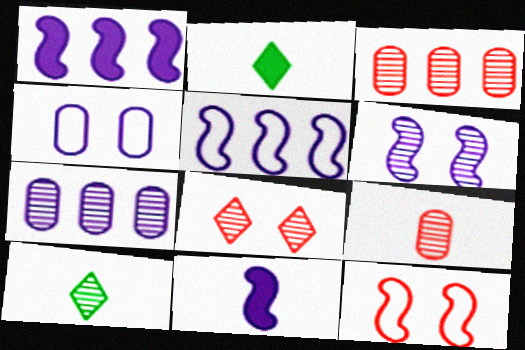[[2, 7, 12], 
[3, 6, 10], 
[5, 6, 11]]